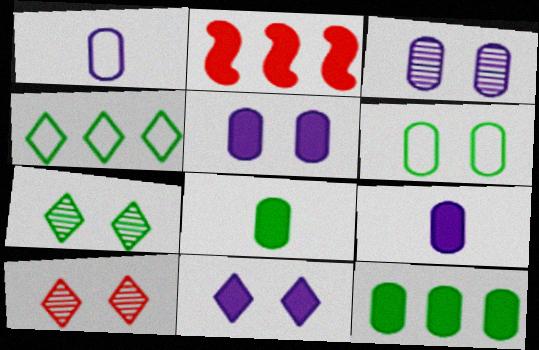[[1, 2, 7], 
[2, 8, 11]]